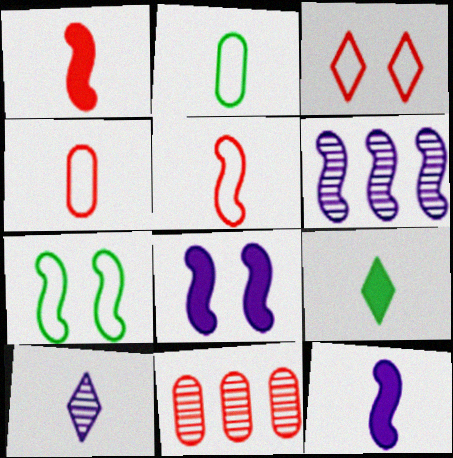[[1, 2, 10], 
[1, 3, 11], 
[1, 6, 7]]